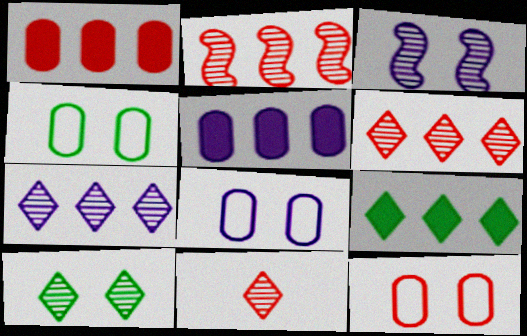[[4, 8, 12], 
[7, 10, 11]]